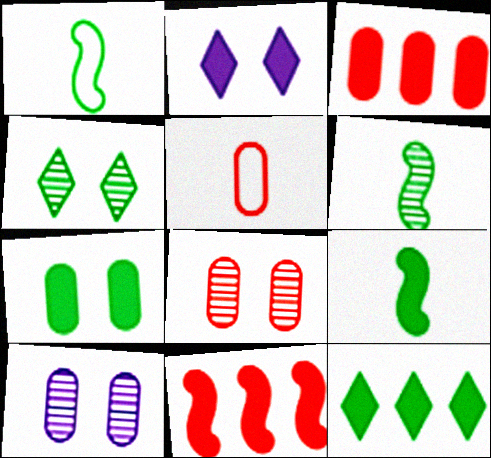[[1, 6, 9], 
[2, 3, 9], 
[3, 5, 8], 
[7, 9, 12]]